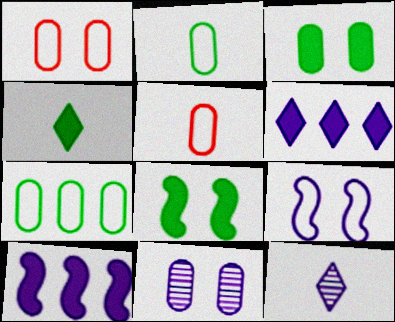[[1, 3, 11]]